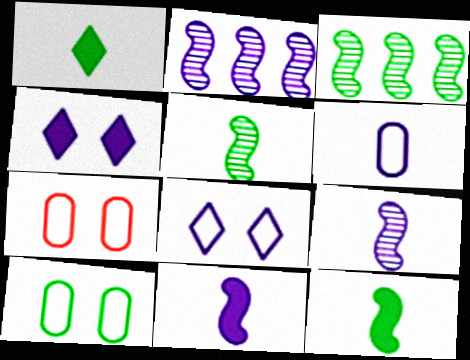[[1, 2, 7], 
[1, 3, 10], 
[2, 4, 6]]